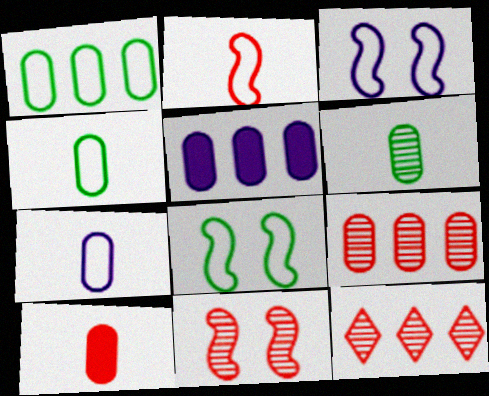[[1, 5, 9], 
[6, 7, 10]]